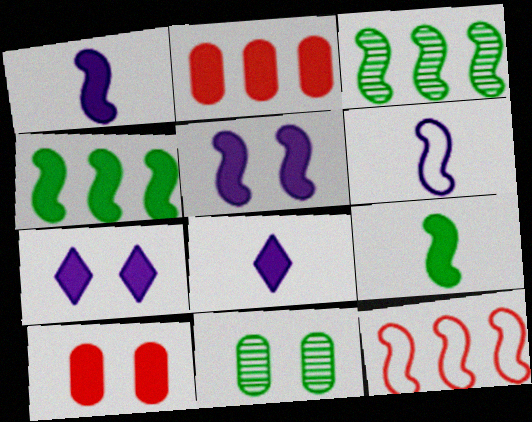[[2, 7, 9], 
[4, 8, 10], 
[8, 11, 12]]